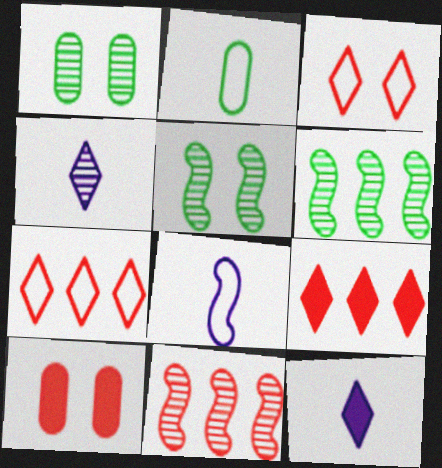[[1, 4, 11], 
[1, 8, 9]]